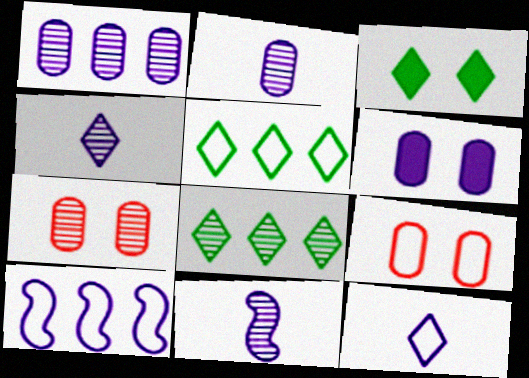[[2, 4, 11], 
[4, 6, 10], 
[7, 8, 11]]